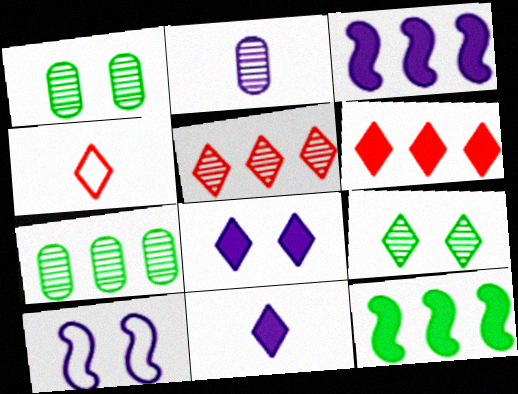[[1, 3, 4]]